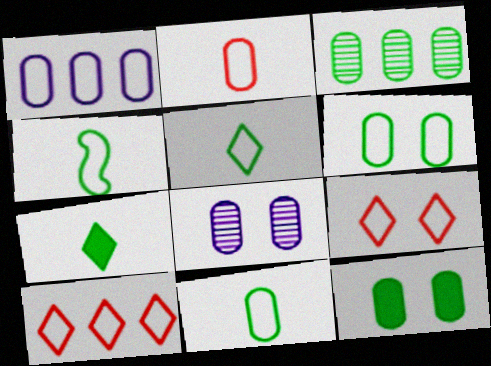[[1, 2, 6], 
[1, 4, 9], 
[3, 11, 12], 
[4, 5, 11]]